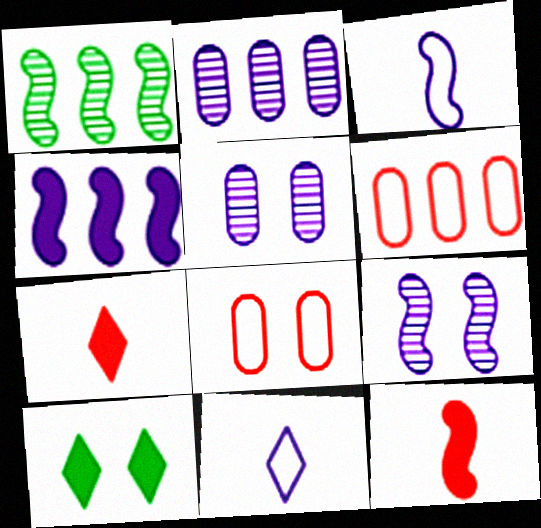[[3, 4, 9], 
[4, 5, 11], 
[8, 9, 10]]